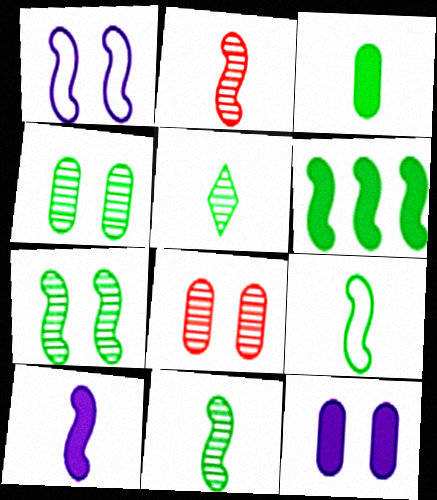[[1, 2, 6], 
[2, 9, 10], 
[3, 5, 9], 
[6, 7, 9]]